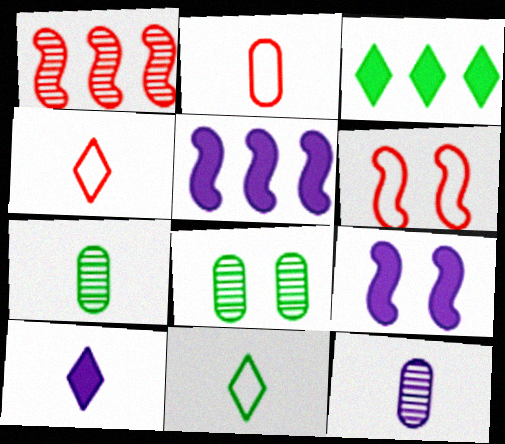[[3, 6, 12], 
[4, 5, 8]]